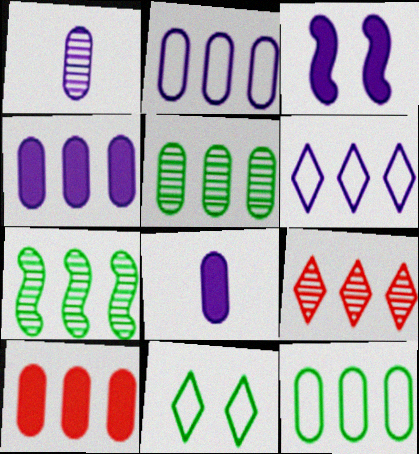[[1, 3, 6], 
[2, 5, 10], 
[6, 7, 10]]